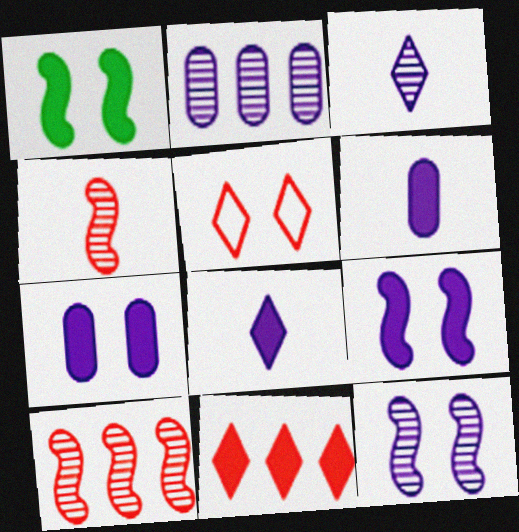[[1, 6, 11], 
[2, 3, 12]]